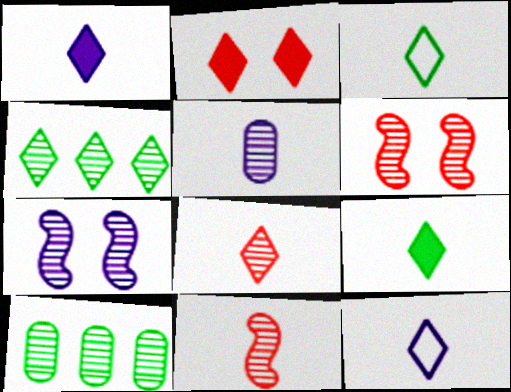[[1, 3, 8], 
[2, 4, 12], 
[4, 5, 6], 
[7, 8, 10], 
[8, 9, 12]]